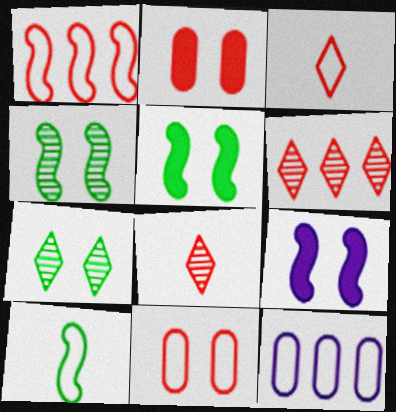[[1, 2, 8], 
[1, 3, 11], 
[5, 8, 12], 
[7, 9, 11]]